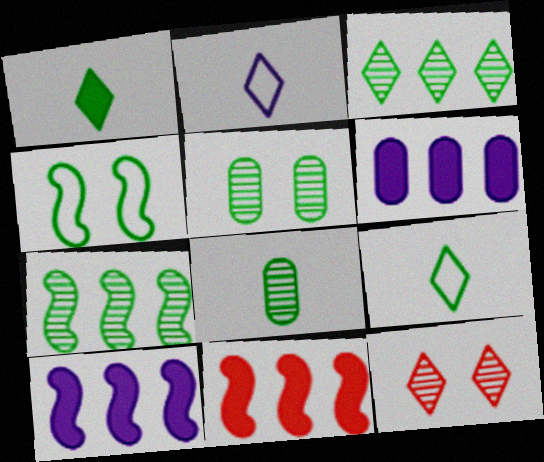[[2, 5, 11]]